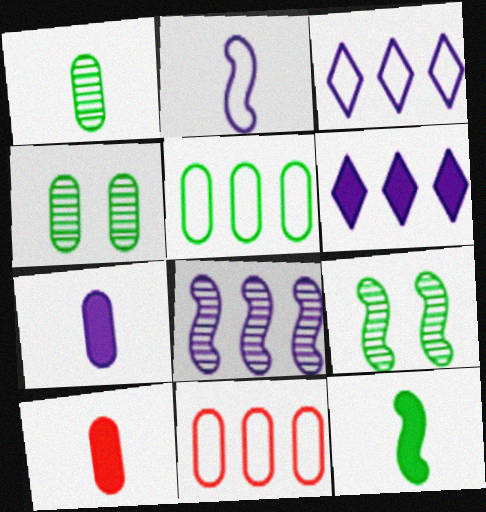[[3, 9, 10], 
[4, 7, 11]]